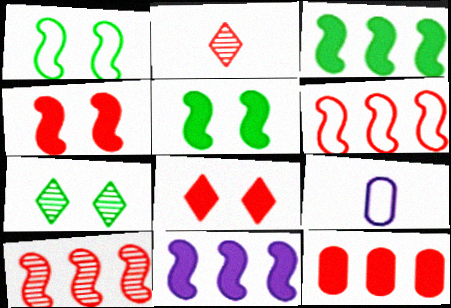[]